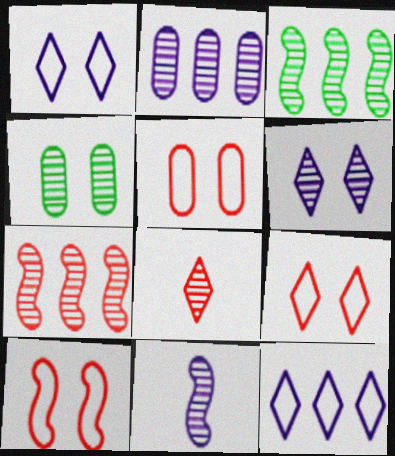[[2, 6, 11], 
[5, 9, 10]]